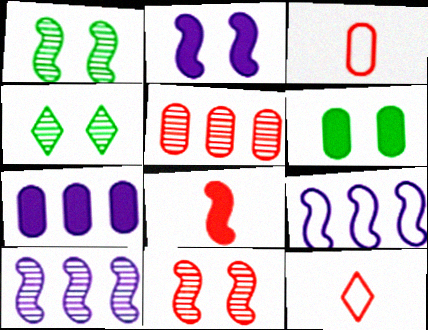[[1, 7, 12], 
[1, 8, 9], 
[6, 10, 12]]